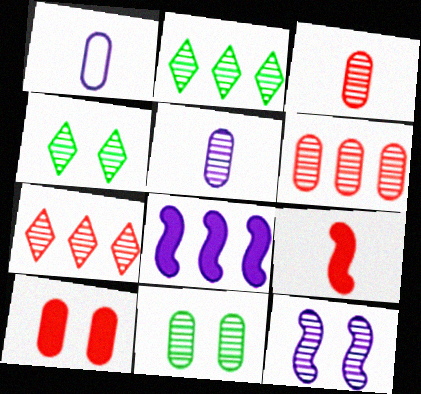[[2, 3, 12], 
[5, 6, 11]]